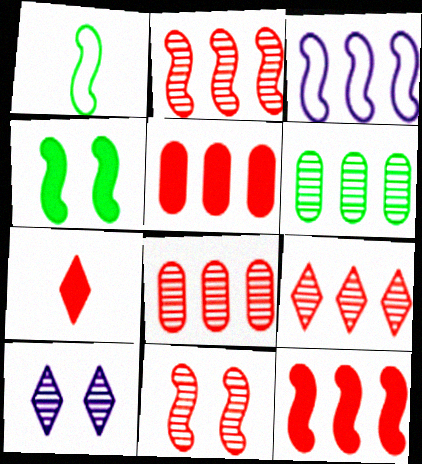[[1, 5, 10], 
[2, 8, 9]]